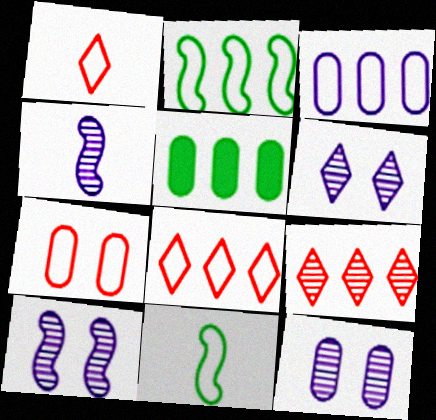[[1, 5, 10], 
[2, 3, 8], 
[6, 10, 12]]